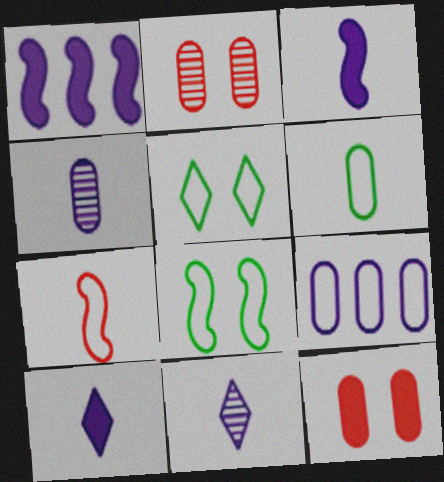[[5, 7, 9]]